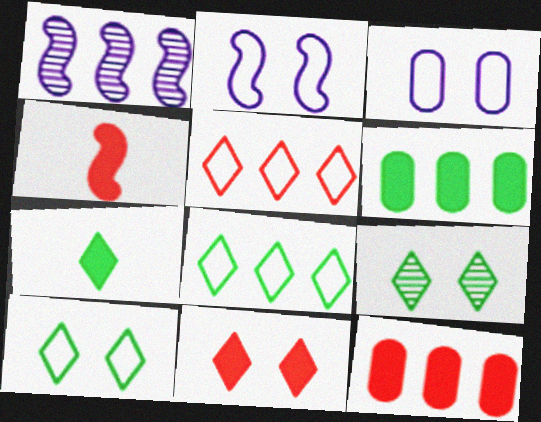[[1, 5, 6], 
[1, 8, 12], 
[4, 11, 12], 
[7, 8, 9]]